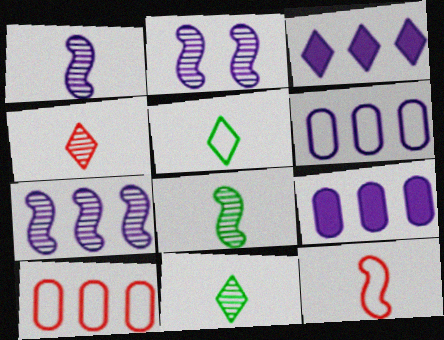[[1, 2, 7], 
[3, 6, 7]]